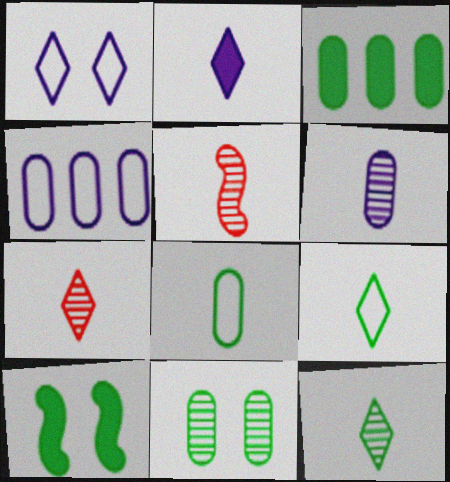[[1, 3, 5], 
[2, 5, 8], 
[2, 7, 9], 
[3, 8, 11], 
[4, 7, 10], 
[5, 6, 12]]